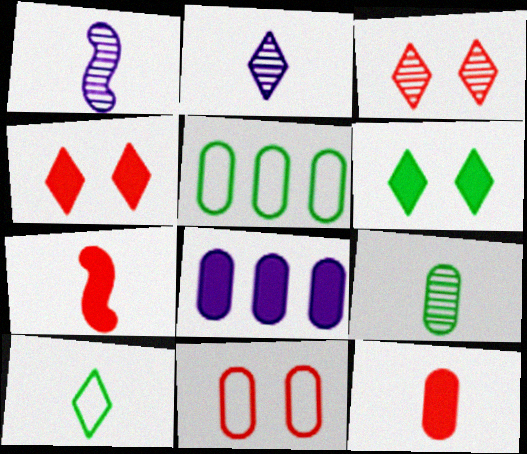[[1, 4, 5], 
[1, 10, 12], 
[6, 7, 8], 
[8, 9, 11]]